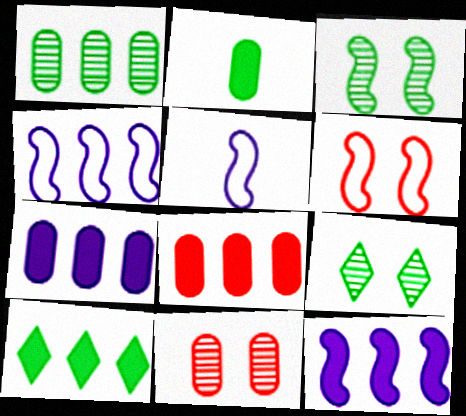[[5, 8, 9], 
[5, 10, 11], 
[8, 10, 12]]